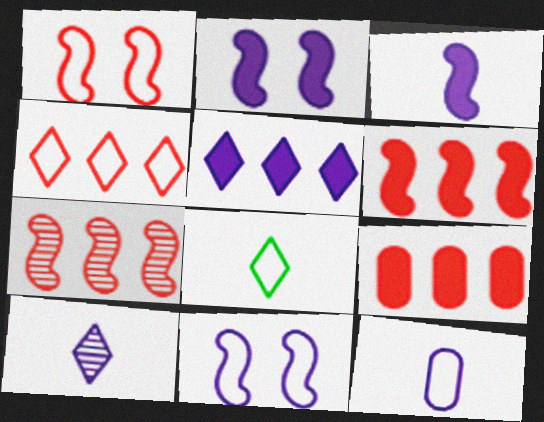[[3, 10, 12], 
[4, 7, 9]]